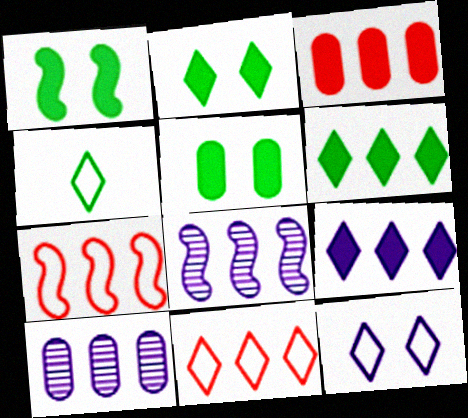[[1, 2, 5], 
[4, 11, 12], 
[6, 7, 10]]